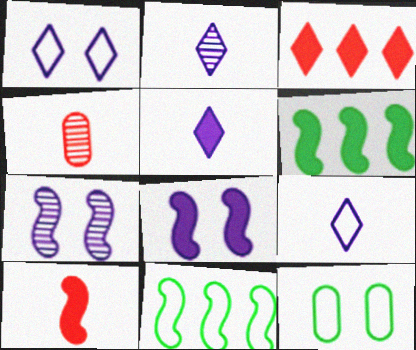[[1, 4, 6], 
[2, 5, 9], 
[6, 8, 10], 
[7, 10, 11]]